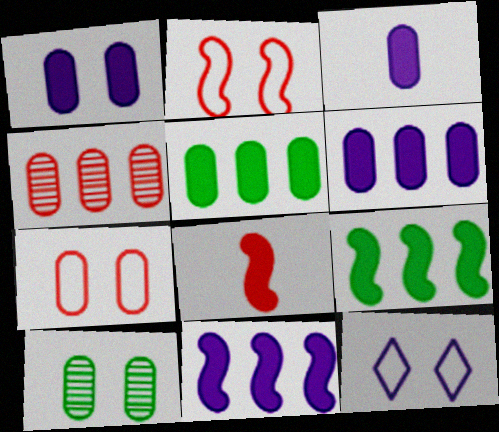[[1, 3, 6], 
[1, 7, 10]]